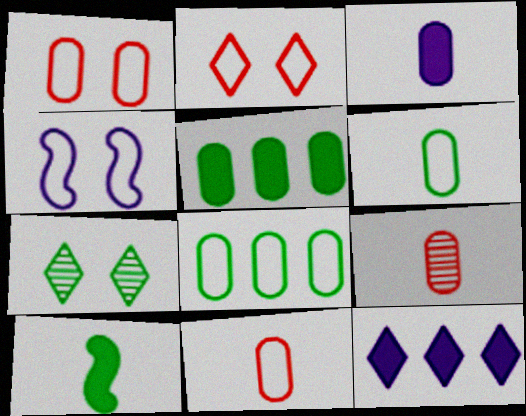[[3, 6, 9], 
[7, 8, 10]]